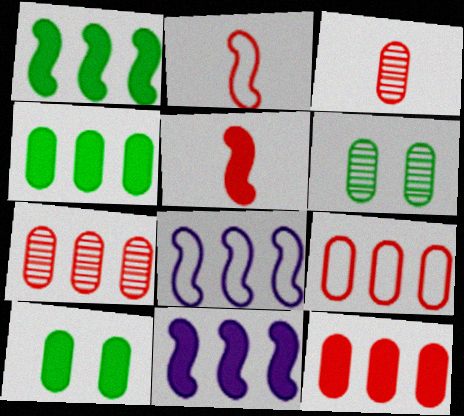[[7, 9, 12]]